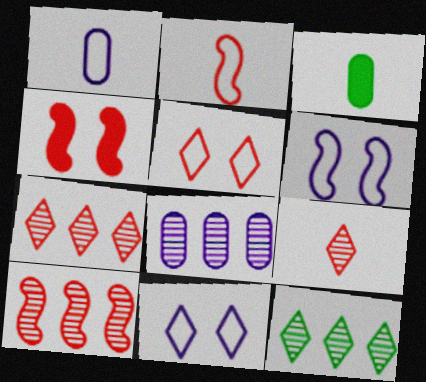[[1, 4, 12], 
[2, 4, 10], 
[3, 6, 7], 
[3, 10, 11], 
[8, 10, 12]]